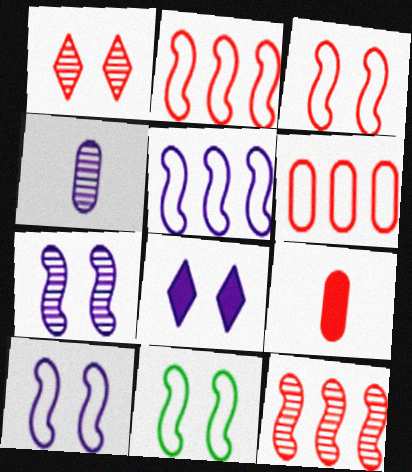[[1, 2, 9], 
[3, 10, 11], 
[4, 5, 8]]